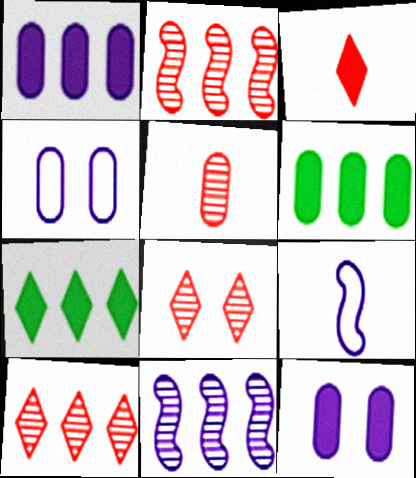[[2, 5, 8], 
[4, 5, 6], 
[6, 8, 9]]